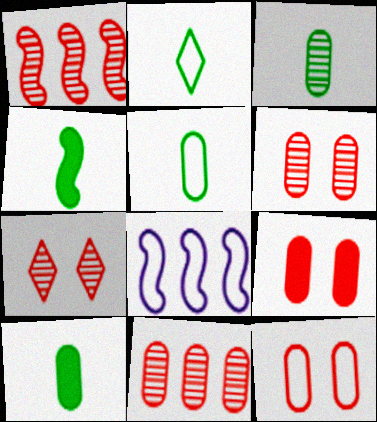[[2, 3, 4], 
[2, 8, 12], 
[3, 5, 10], 
[6, 9, 12], 
[7, 8, 10]]